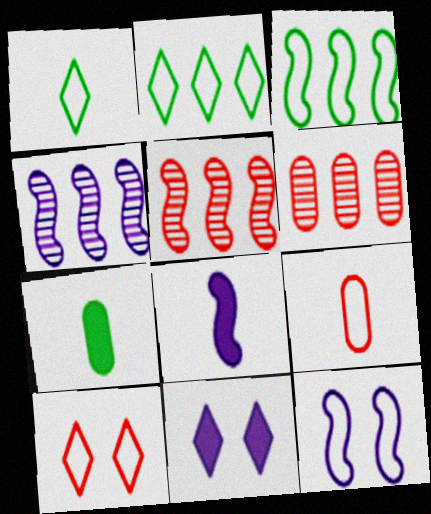[[2, 9, 12], 
[4, 7, 10], 
[4, 8, 12]]